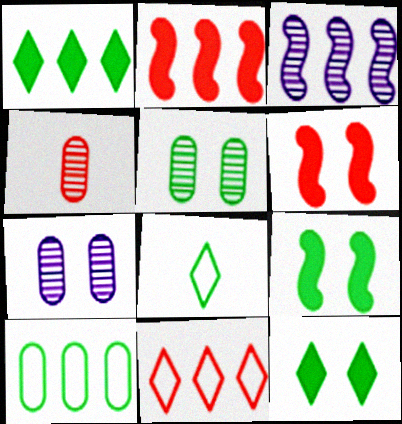[[2, 7, 8], 
[4, 6, 11]]